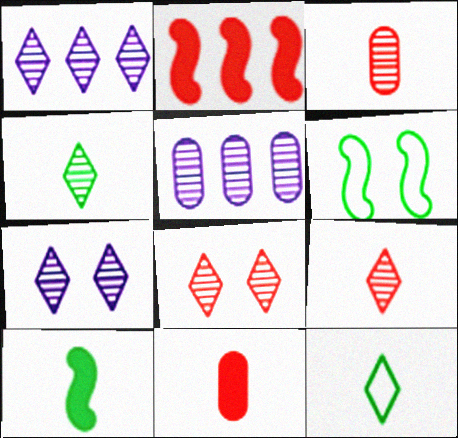[[1, 4, 8], 
[1, 6, 11]]